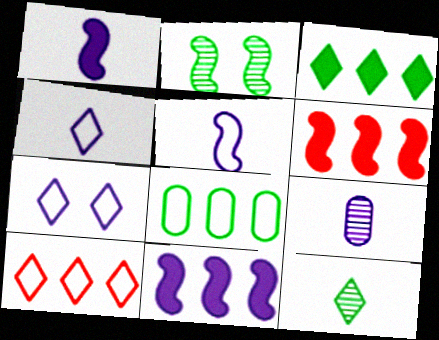[[1, 4, 9], 
[2, 5, 6], 
[7, 9, 11]]